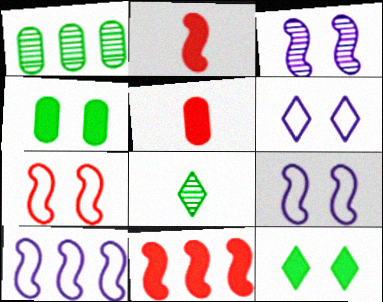[[1, 2, 6]]